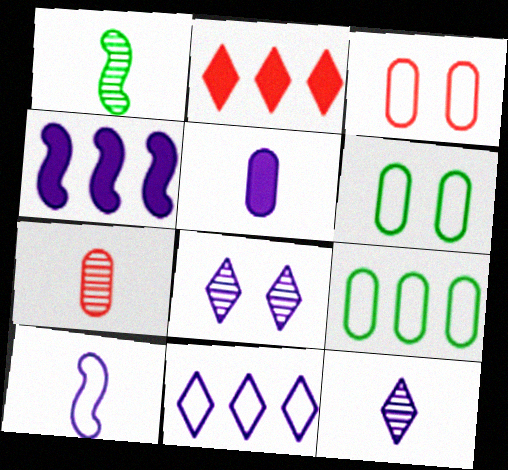[[1, 7, 12], 
[5, 10, 12]]